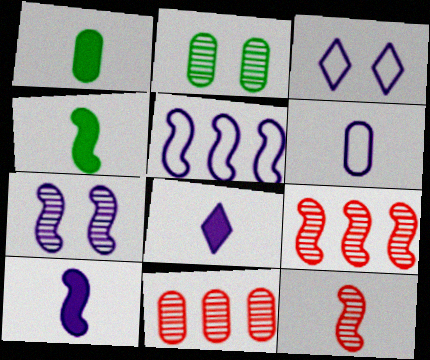[[1, 3, 9], 
[3, 4, 11], 
[3, 5, 6], 
[5, 7, 10]]